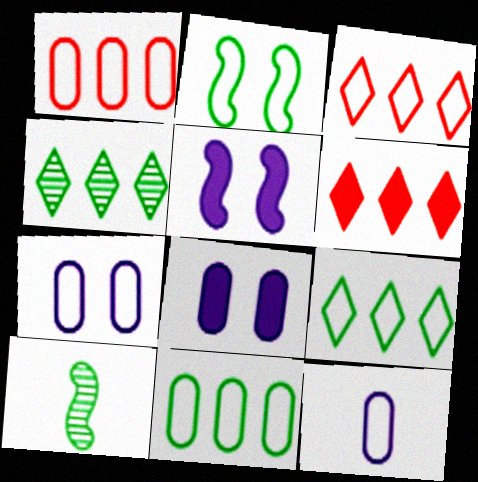[[2, 3, 12], 
[3, 8, 10], 
[6, 7, 10]]